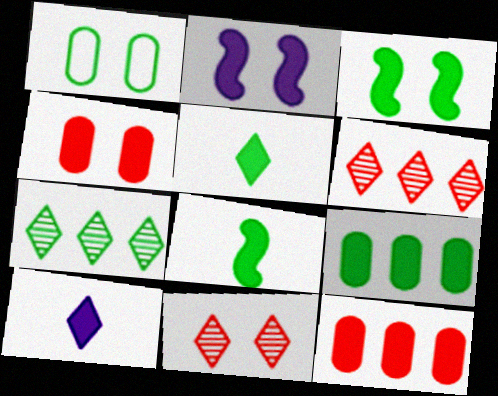[[1, 2, 11], 
[1, 7, 8], 
[2, 5, 12], 
[3, 5, 9], 
[3, 10, 12]]